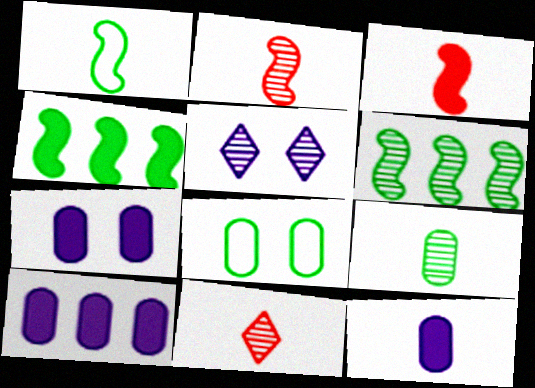[[1, 11, 12], 
[7, 10, 12]]